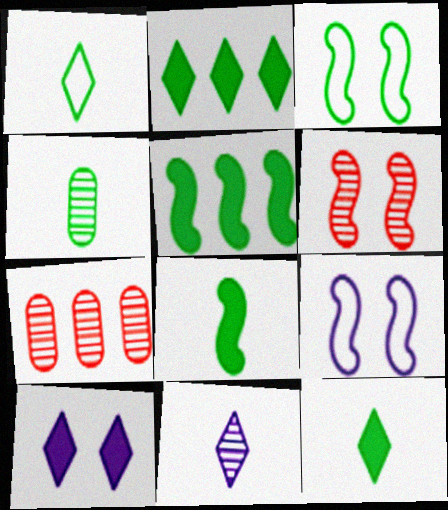[[1, 4, 8], 
[2, 3, 4], 
[7, 9, 12]]